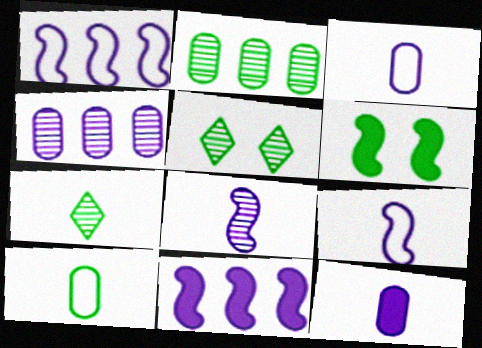[]